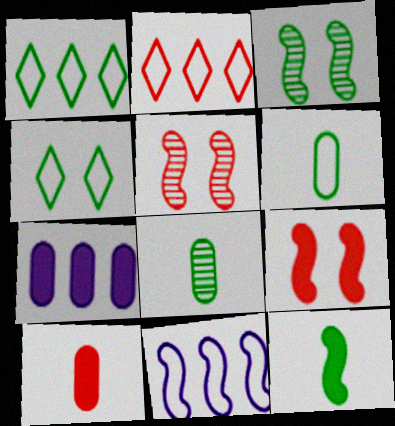[[2, 5, 10], 
[5, 11, 12]]